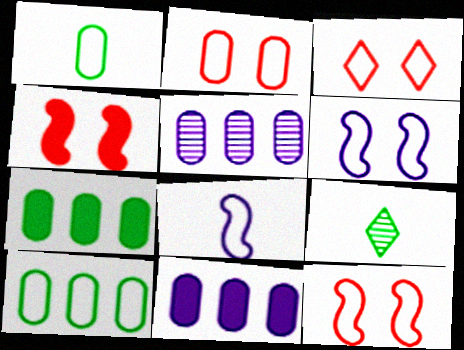[[2, 3, 12], 
[3, 8, 10], 
[9, 11, 12]]